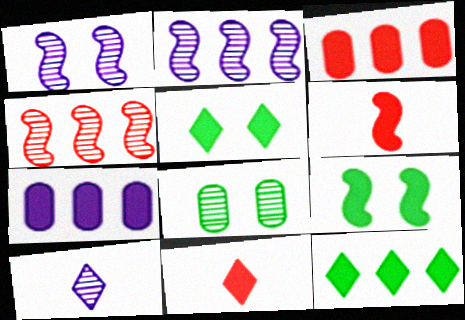[[4, 8, 10], 
[5, 6, 7], 
[7, 9, 11]]